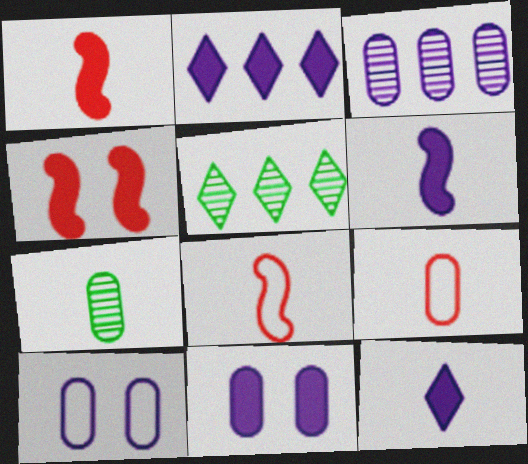[[1, 5, 10], 
[2, 6, 11], 
[5, 8, 11], 
[7, 8, 12]]